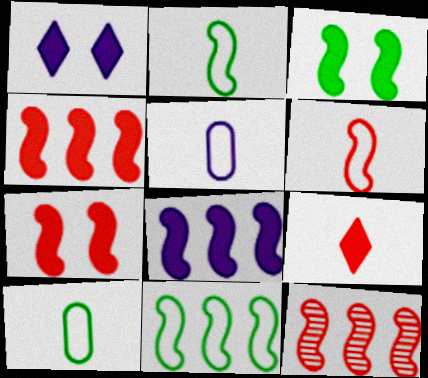[[1, 10, 12], 
[6, 7, 12], 
[8, 11, 12]]